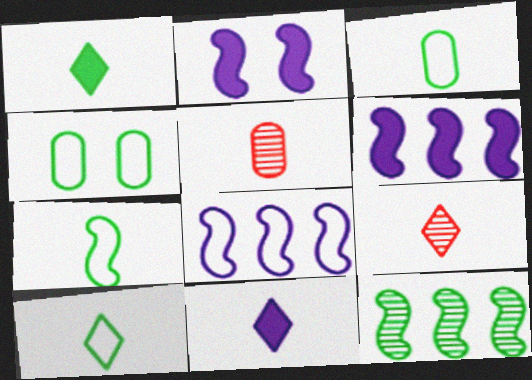[[1, 4, 12], 
[3, 7, 10], 
[4, 6, 9], 
[5, 7, 11], 
[9, 10, 11]]